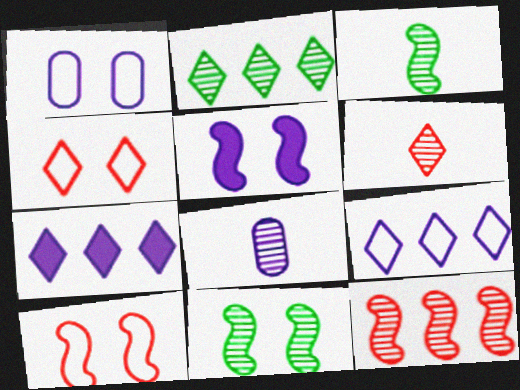[[3, 6, 8], 
[5, 8, 9], 
[5, 10, 11]]